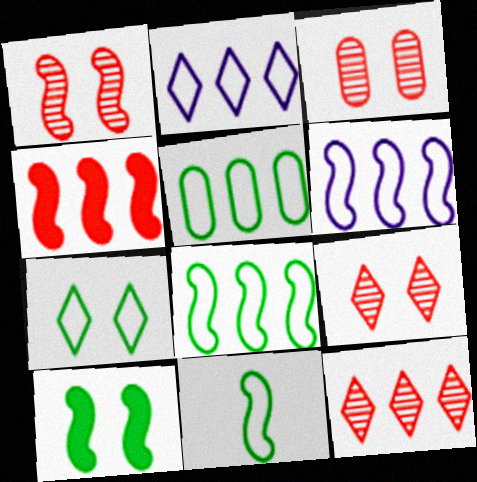[[1, 3, 9], 
[5, 7, 11]]